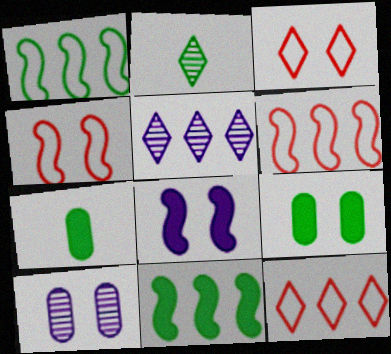[[1, 2, 9], 
[4, 5, 7]]